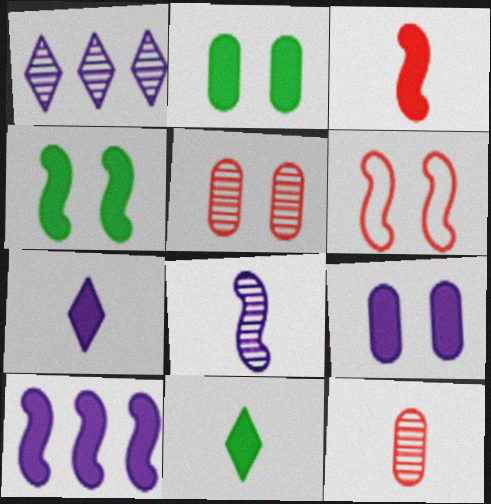[[3, 4, 10], 
[7, 9, 10]]